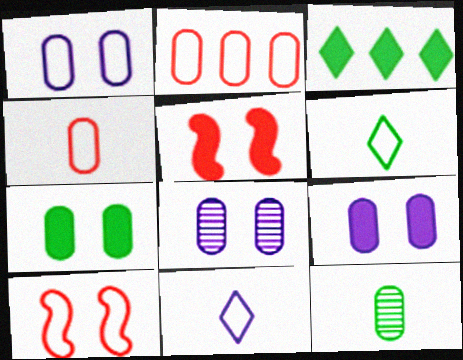[[1, 8, 9], 
[2, 9, 12]]